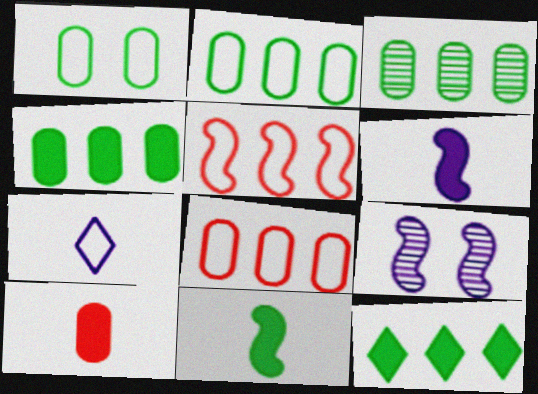[[1, 5, 7], 
[2, 3, 4], 
[5, 9, 11]]